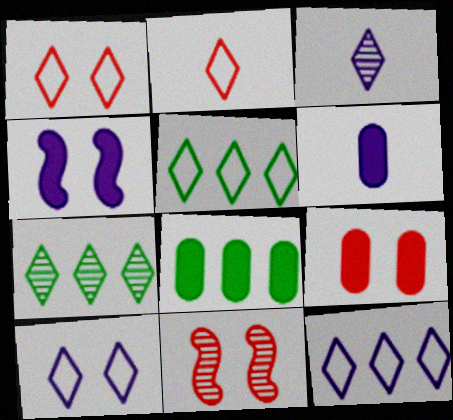[[1, 9, 11], 
[2, 5, 10], 
[5, 6, 11], 
[6, 8, 9]]